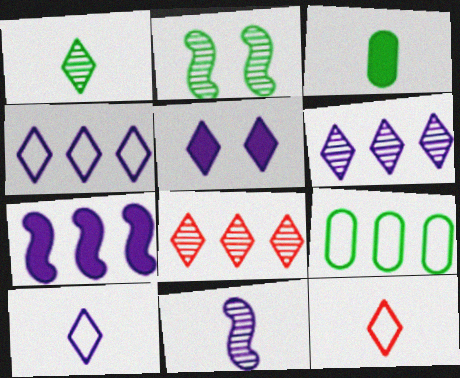[[3, 11, 12], 
[5, 6, 10], 
[7, 8, 9]]